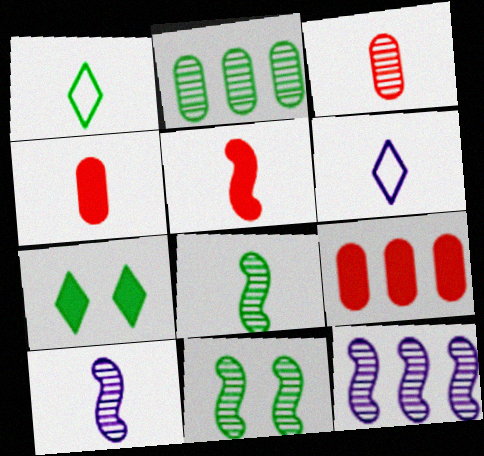[[1, 4, 10], 
[4, 6, 8], 
[6, 9, 11]]